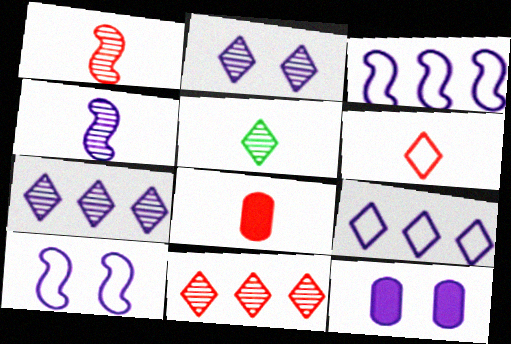[[1, 6, 8], 
[2, 5, 11], 
[2, 10, 12], 
[4, 9, 12]]